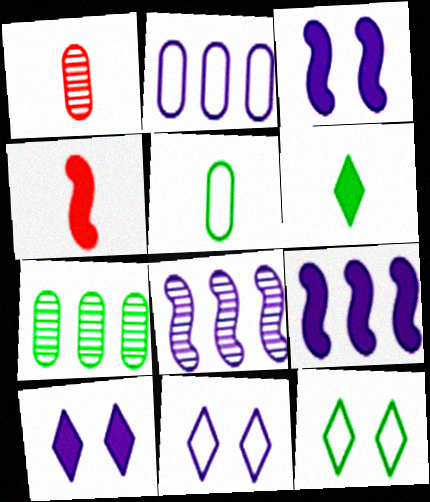[[1, 9, 12], 
[4, 7, 11]]